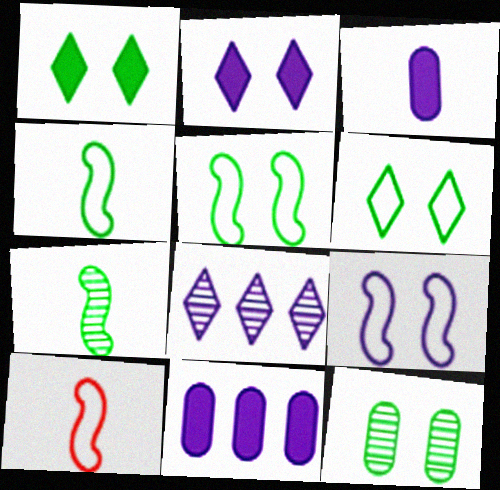[[1, 5, 12], 
[3, 8, 9]]